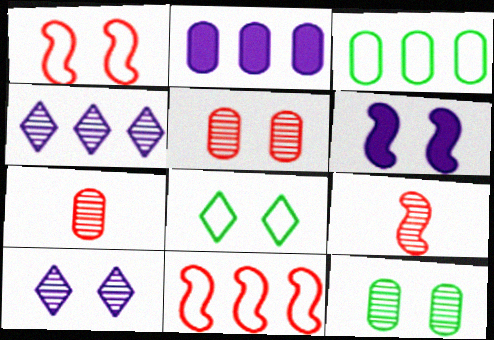[[2, 8, 9], 
[4, 9, 12], 
[5, 6, 8]]